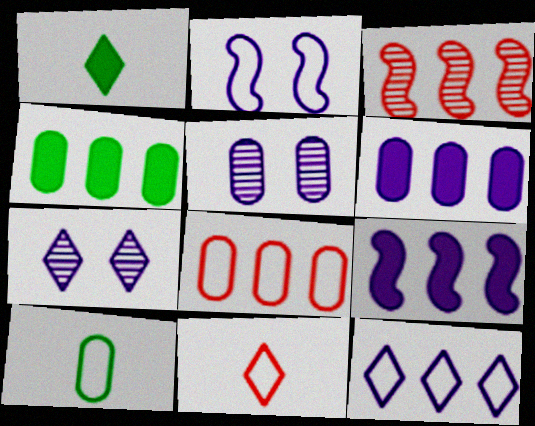[[3, 4, 12]]